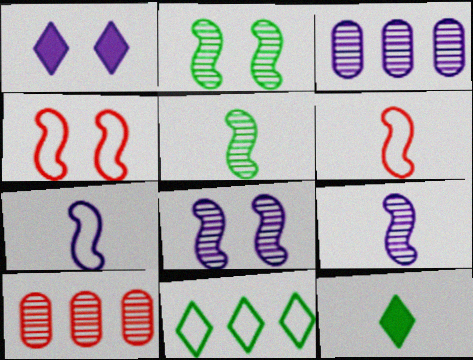[[1, 3, 7], 
[3, 4, 12]]